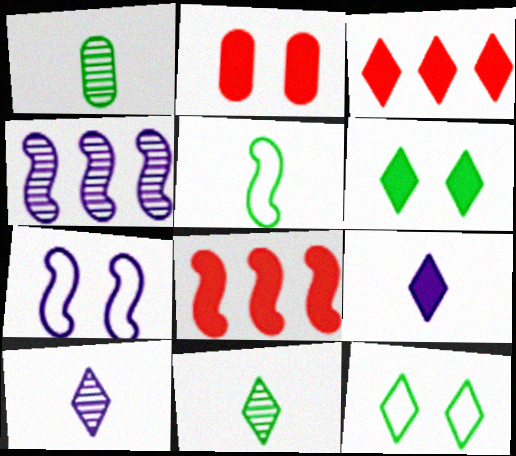[[1, 3, 7], 
[3, 6, 9], 
[3, 10, 12]]